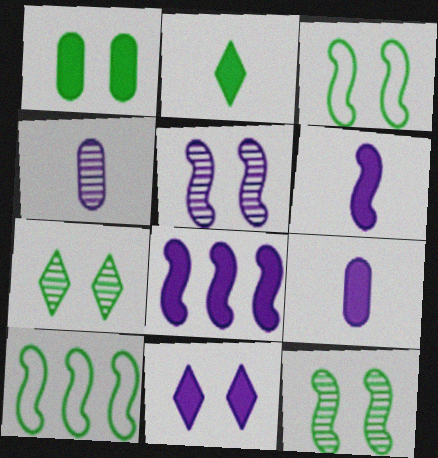[[1, 3, 7], 
[8, 9, 11]]